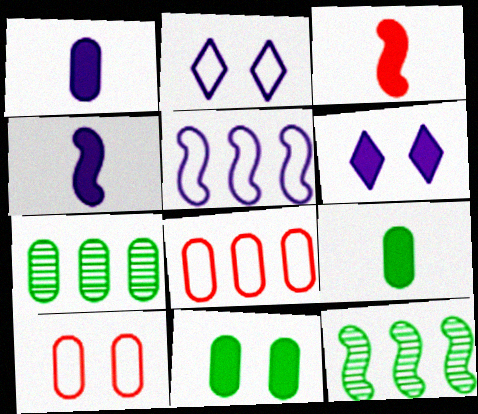[[1, 7, 10], 
[2, 3, 7]]